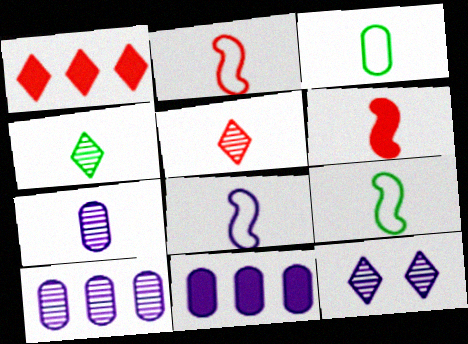[[2, 8, 9], 
[8, 11, 12]]